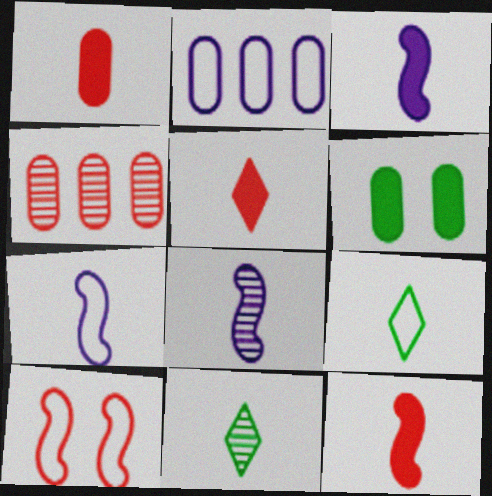[[1, 5, 12], 
[1, 7, 11], 
[1, 8, 9], 
[2, 9, 10], 
[3, 7, 8], 
[4, 5, 10]]